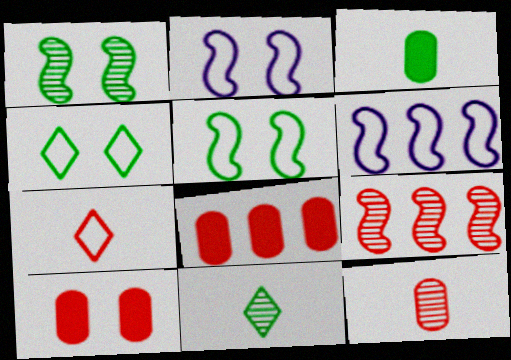[[2, 8, 11], 
[6, 10, 11], 
[7, 9, 10]]